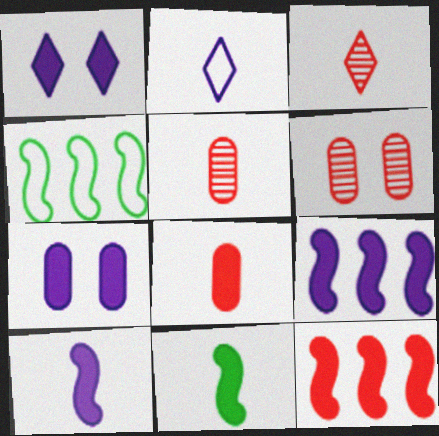[[1, 4, 5], 
[2, 5, 11], 
[3, 4, 7]]